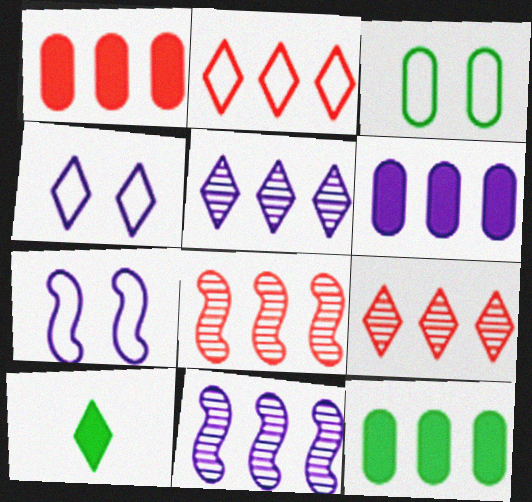[[1, 2, 8], 
[1, 6, 12], 
[2, 11, 12], 
[4, 9, 10]]